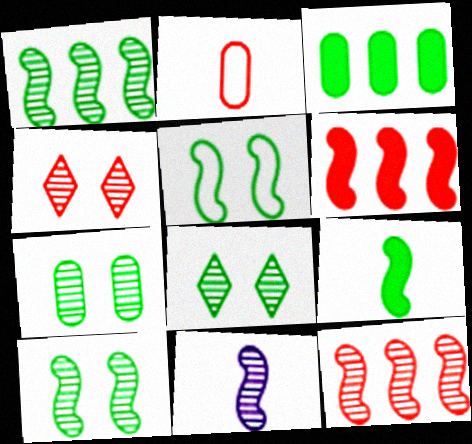[[1, 5, 9], 
[2, 4, 6], 
[5, 6, 11], 
[7, 8, 10], 
[10, 11, 12]]